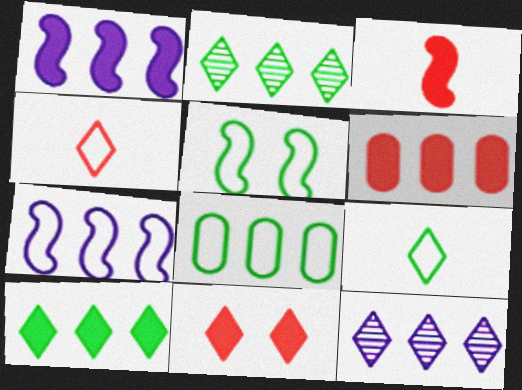[[1, 6, 10], 
[2, 6, 7], 
[3, 6, 11], 
[5, 8, 9], 
[9, 11, 12]]